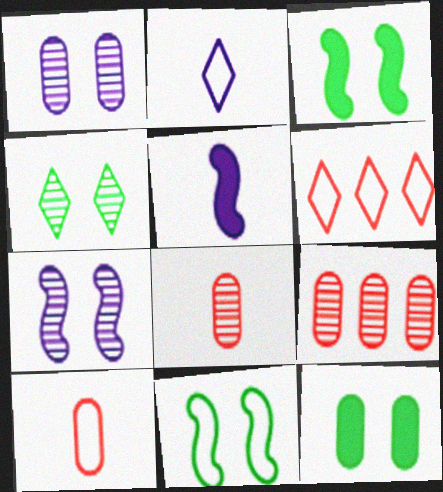[[2, 3, 9], 
[4, 11, 12]]